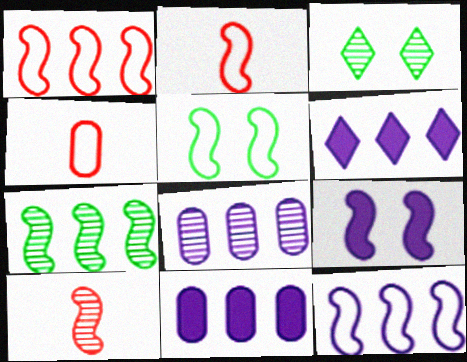[[2, 3, 11], 
[2, 5, 12], 
[2, 7, 9], 
[3, 8, 10], 
[6, 8, 12]]